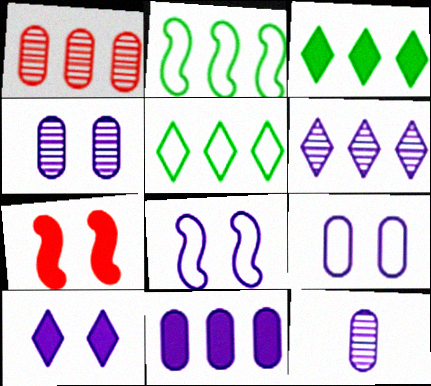[[4, 8, 10], 
[5, 7, 12], 
[9, 11, 12]]